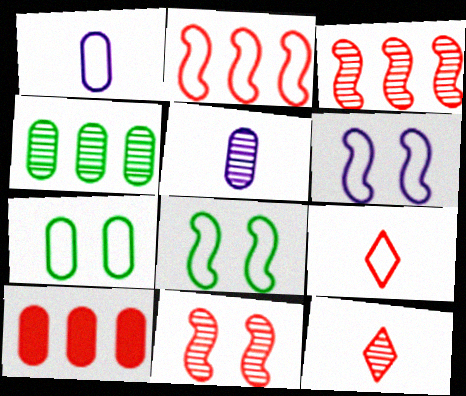[[5, 7, 10], 
[9, 10, 11]]